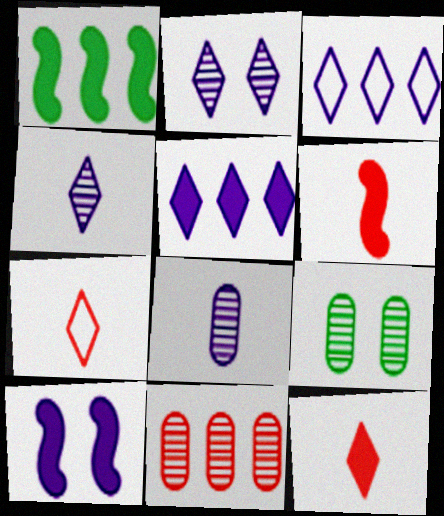[[1, 3, 11], 
[1, 6, 10], 
[3, 6, 9], 
[3, 8, 10], 
[8, 9, 11]]